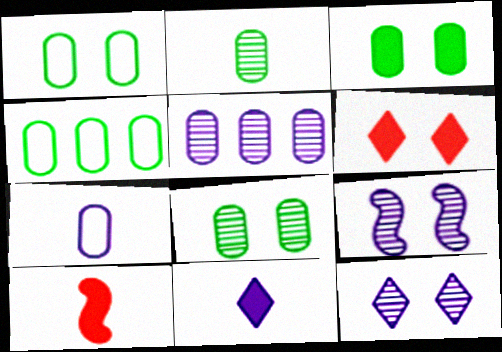[[1, 3, 8], 
[1, 6, 9], 
[2, 3, 4], 
[4, 10, 12]]